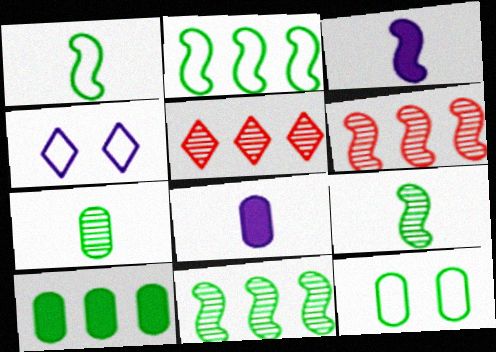[[3, 5, 12], 
[7, 10, 12]]